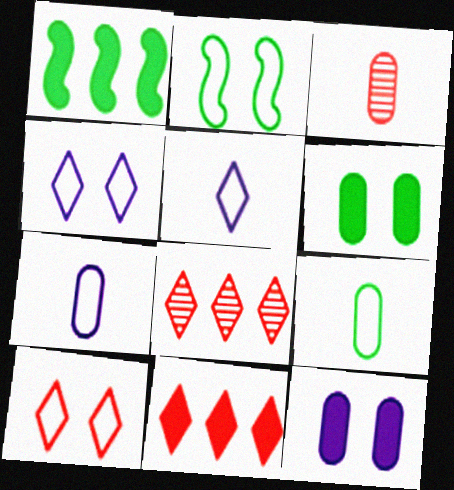[[1, 3, 4]]